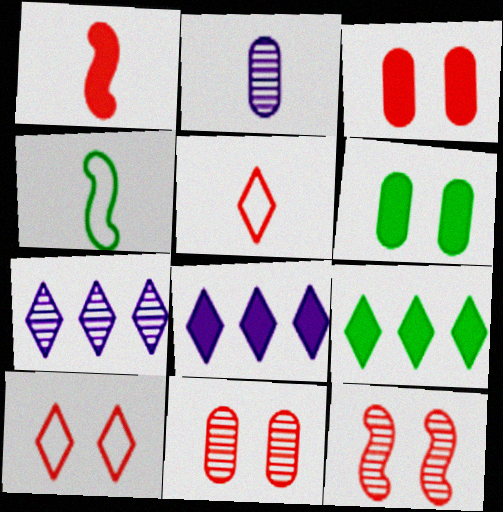[[1, 6, 8], 
[3, 4, 7], 
[3, 10, 12], 
[4, 8, 11]]